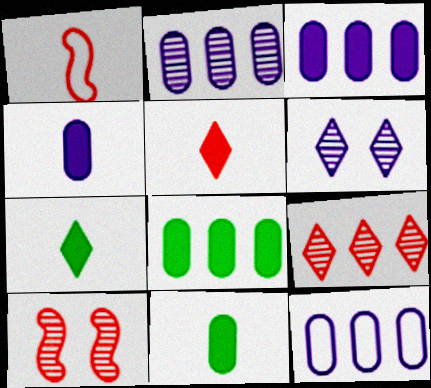[[1, 6, 8], 
[2, 3, 12], 
[7, 10, 12]]